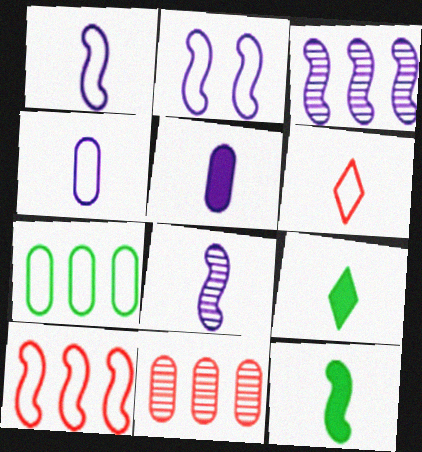[[2, 6, 7], 
[2, 9, 11]]